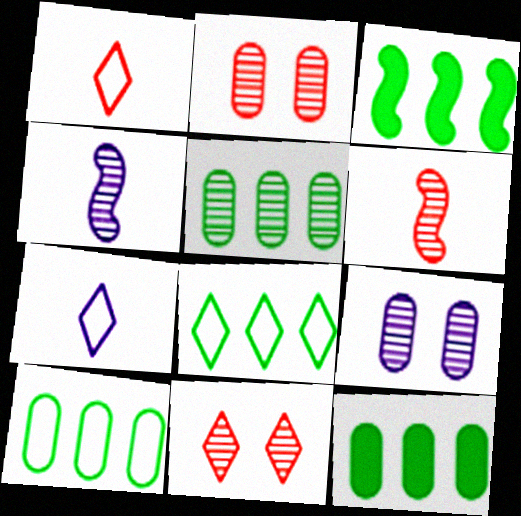[[1, 3, 9], 
[2, 3, 7], 
[3, 5, 8], 
[4, 5, 11], 
[5, 10, 12]]